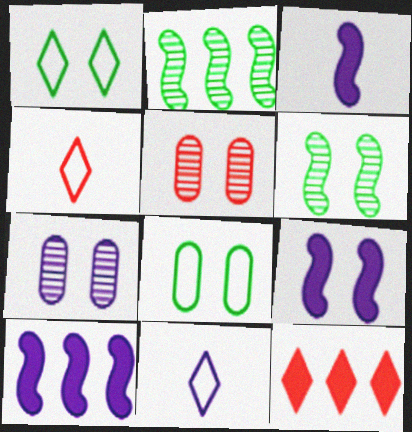[[1, 5, 9], 
[3, 9, 10], 
[7, 10, 11]]